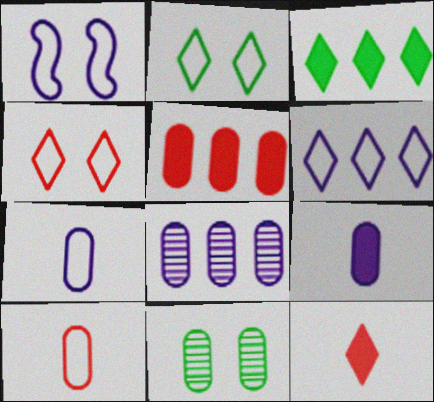[[1, 6, 7], 
[5, 7, 11]]